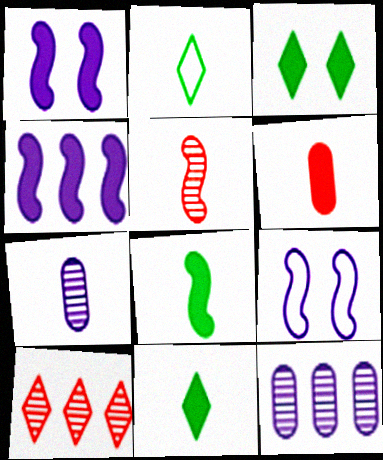[[3, 4, 6]]